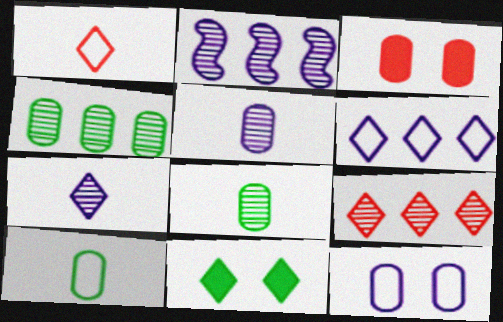[[2, 4, 9]]